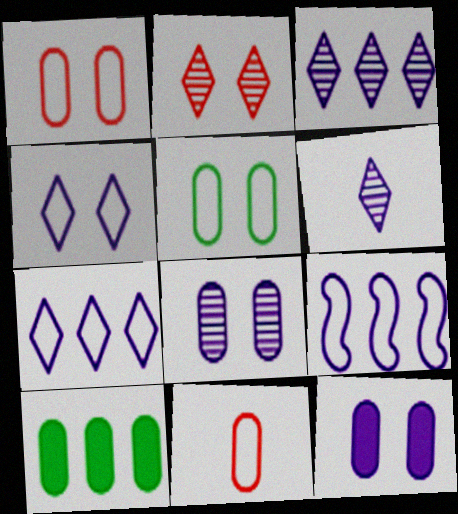[[6, 9, 12], 
[8, 10, 11]]